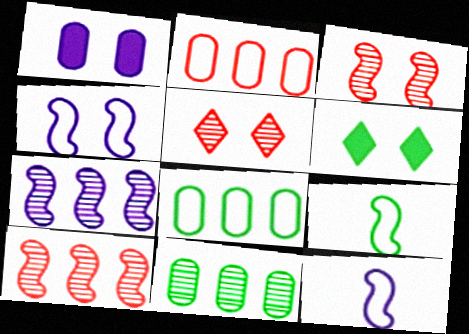[[6, 9, 11]]